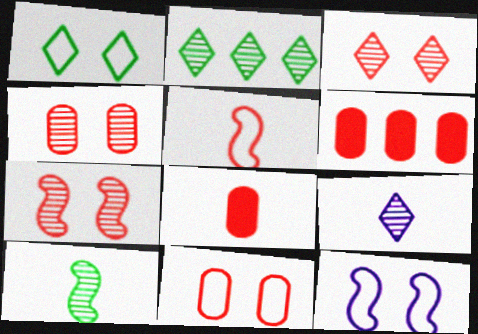[[1, 11, 12], 
[2, 3, 9], 
[2, 8, 12], 
[3, 4, 7], 
[3, 5, 6]]